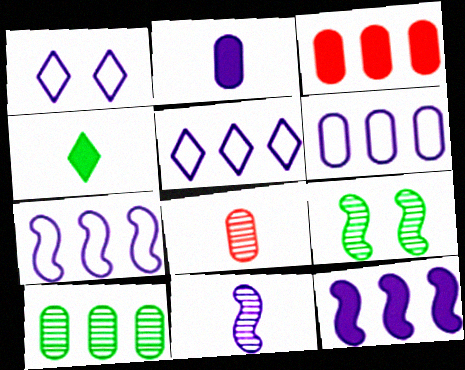[[3, 6, 10], 
[5, 6, 7]]